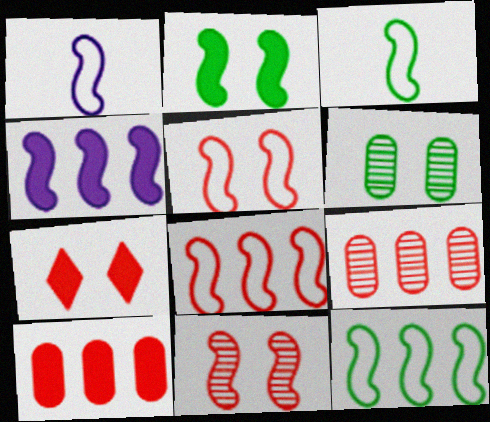[[1, 5, 12], 
[3, 4, 11]]